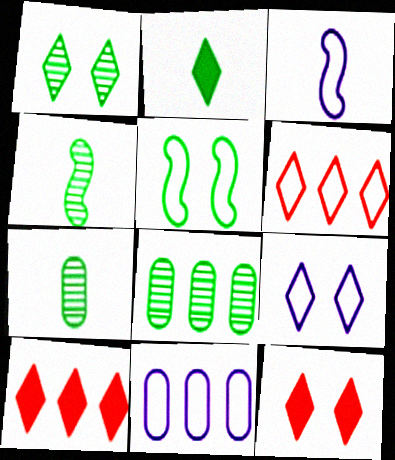[[1, 4, 8], 
[1, 9, 12], 
[2, 5, 8], 
[3, 8, 12], 
[3, 9, 11], 
[4, 11, 12]]